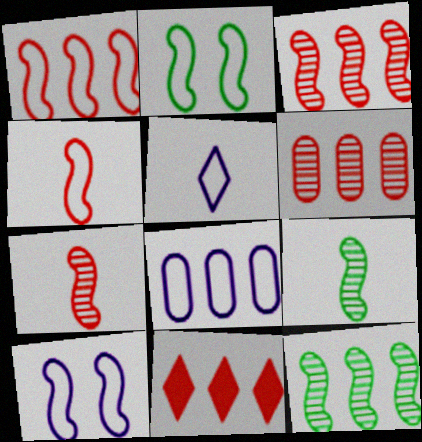[[1, 6, 11], 
[5, 8, 10], 
[8, 11, 12]]